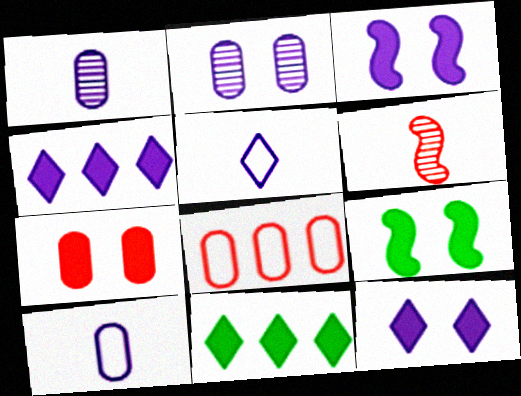[[7, 9, 12]]